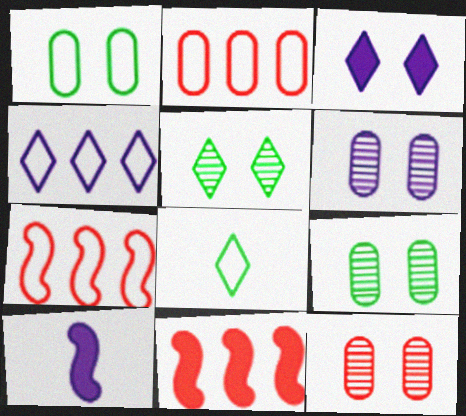[[2, 5, 10], 
[4, 6, 10], 
[6, 8, 11], 
[6, 9, 12]]